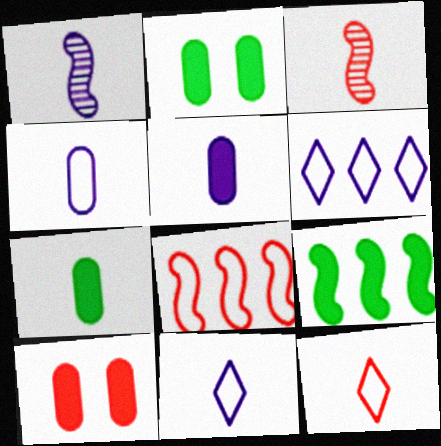[[1, 5, 11], 
[1, 7, 12], 
[2, 3, 6], 
[3, 7, 11]]